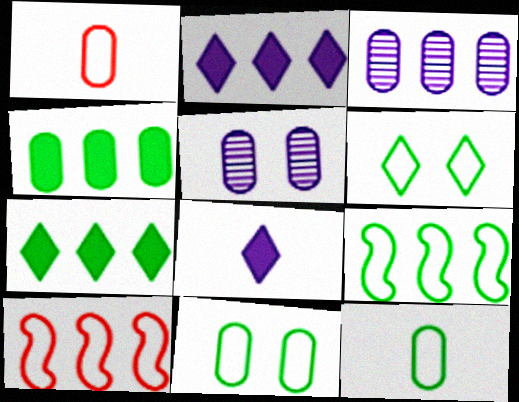[[1, 4, 5], 
[3, 7, 10], 
[6, 9, 12]]